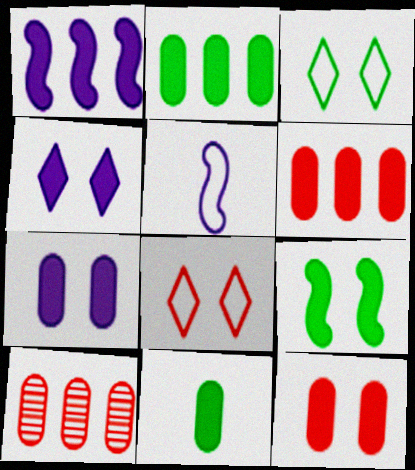[[4, 9, 12], 
[6, 7, 11]]